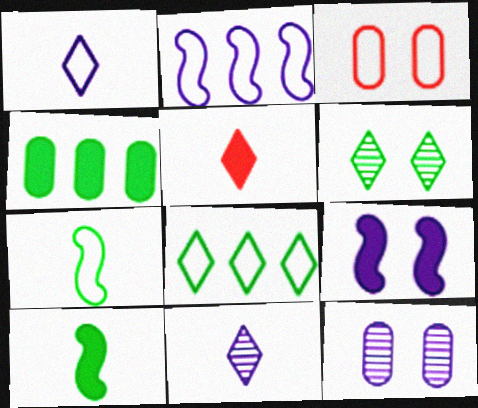[[3, 6, 9], 
[4, 5, 9], 
[4, 6, 7]]